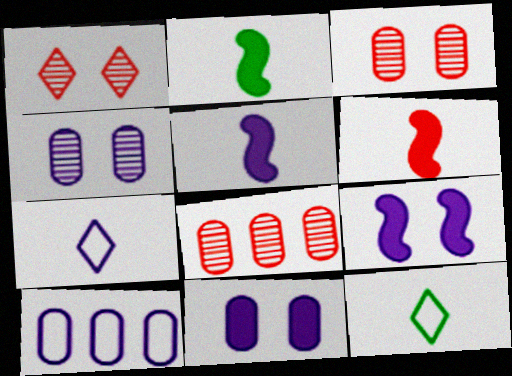[[1, 2, 10], 
[2, 5, 6], 
[8, 9, 12]]